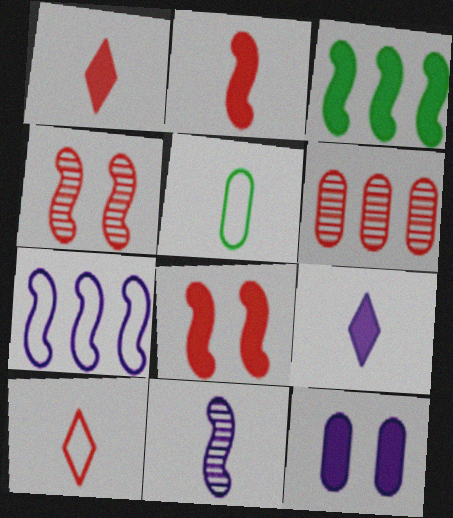[[1, 3, 12], 
[1, 5, 11], 
[5, 6, 12], 
[6, 8, 10]]